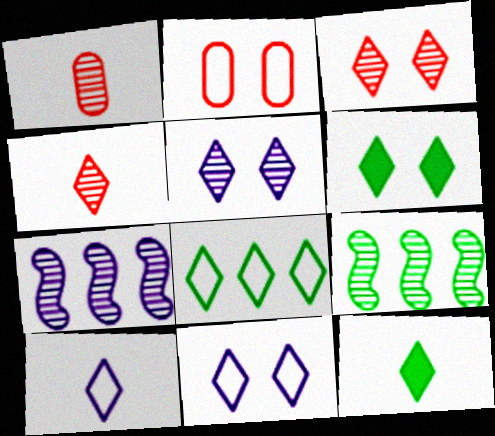[[1, 5, 9], 
[2, 7, 12], 
[3, 6, 11], 
[4, 10, 12]]